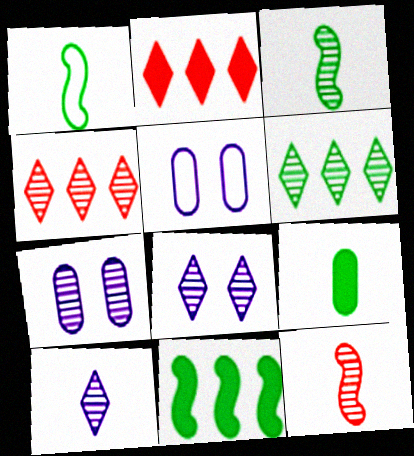[[1, 2, 7], 
[2, 3, 5], 
[3, 4, 7], 
[6, 7, 12]]